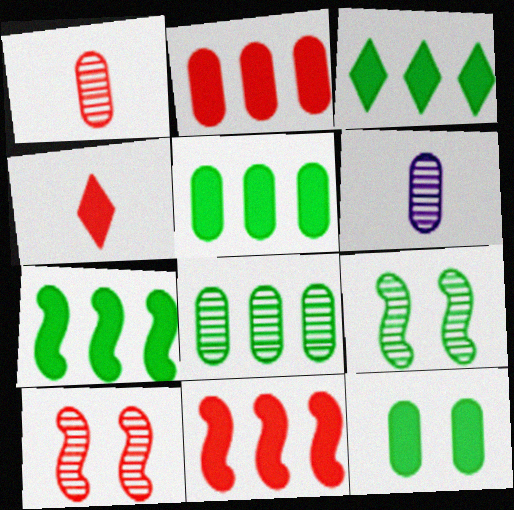[[3, 5, 7]]